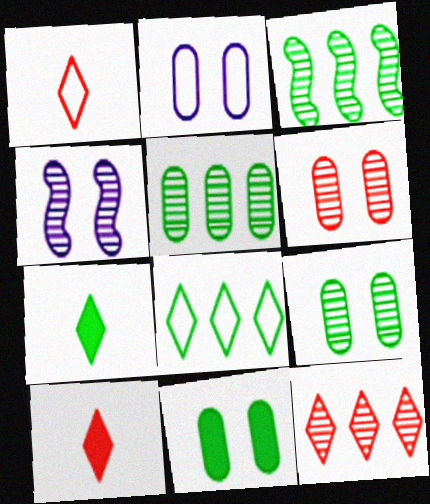[[2, 3, 10], 
[2, 6, 11]]